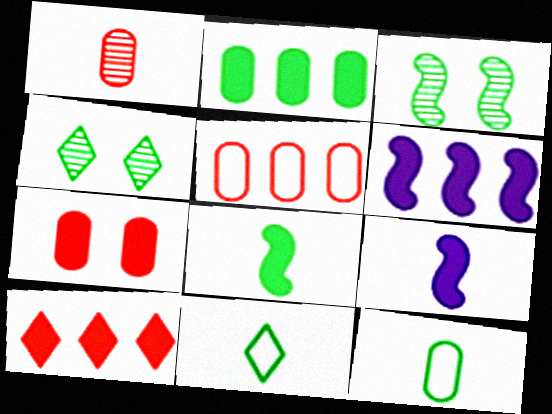[[1, 5, 7], 
[1, 9, 11], 
[2, 3, 11], 
[2, 6, 10], 
[4, 5, 9]]